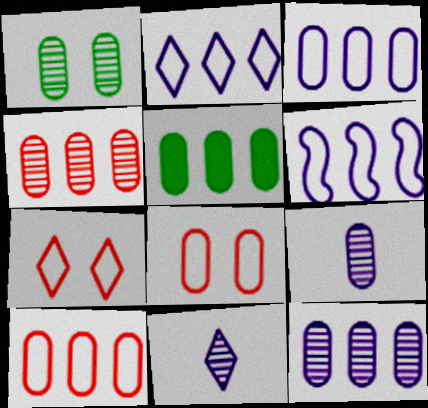[[1, 4, 9], 
[2, 3, 6], 
[3, 4, 5], 
[5, 8, 9], 
[5, 10, 12]]